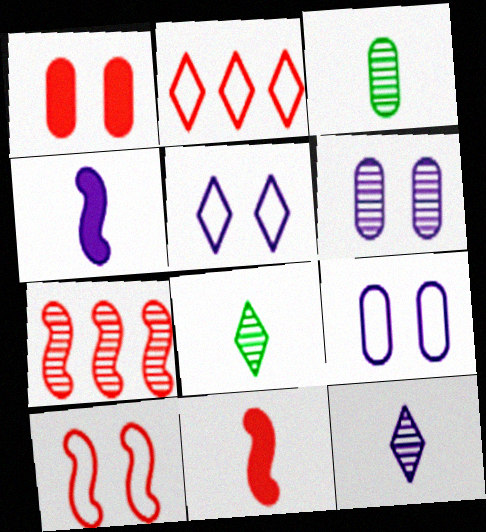[[6, 7, 8], 
[7, 10, 11]]